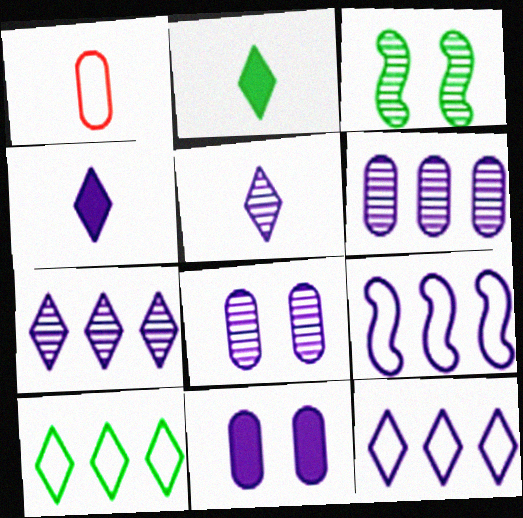[[4, 8, 9], 
[5, 9, 11]]